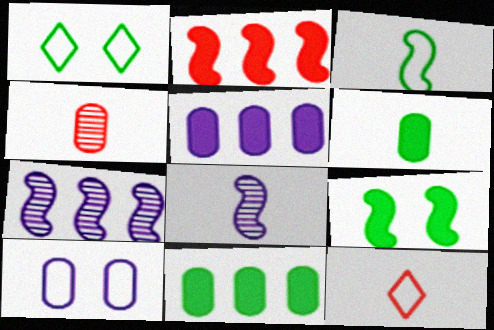[[4, 10, 11], 
[6, 8, 12]]